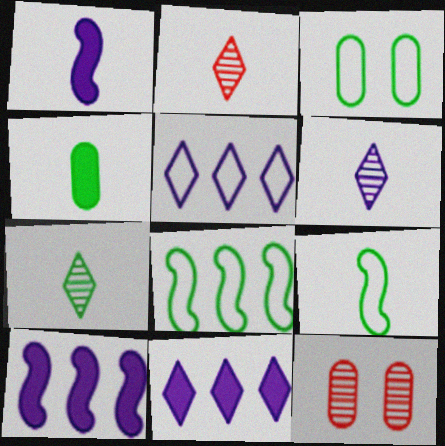[[2, 3, 10], 
[2, 6, 7], 
[4, 7, 9], 
[9, 11, 12]]